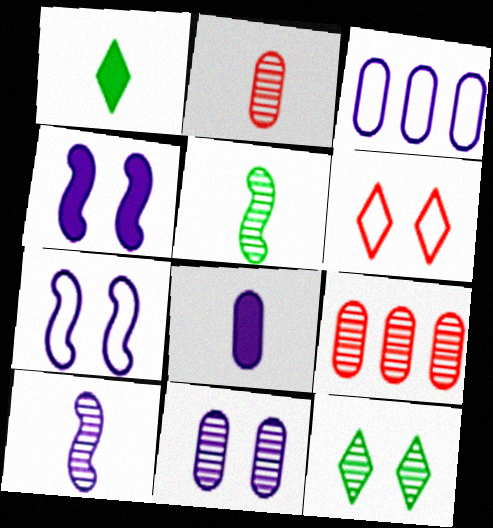[[1, 7, 9], 
[3, 8, 11], 
[9, 10, 12]]